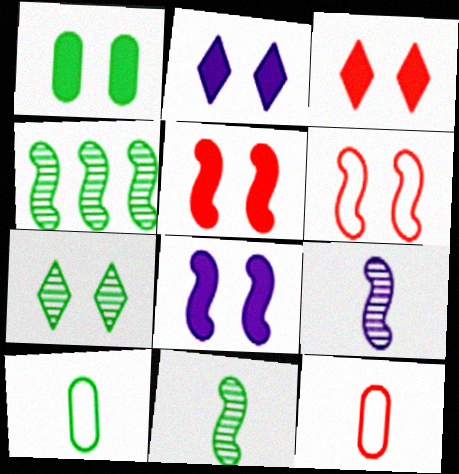[[1, 2, 5], 
[1, 3, 8], 
[2, 4, 12]]